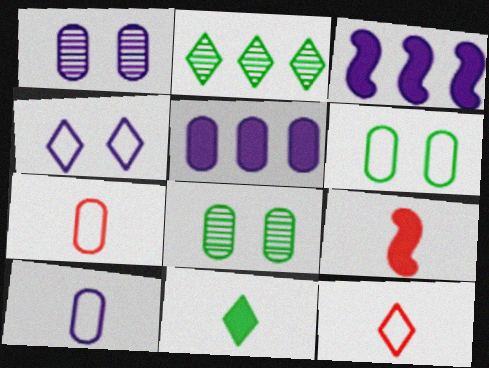[[1, 5, 10], 
[3, 8, 12], 
[5, 7, 8]]